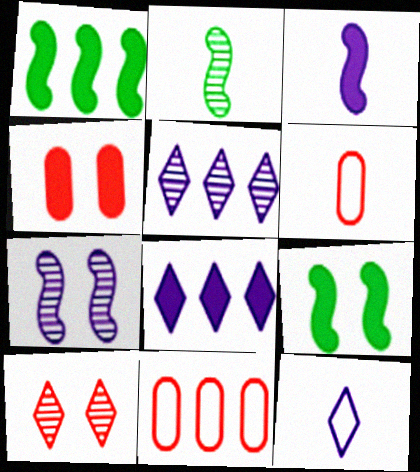[[1, 5, 11], 
[5, 6, 9]]